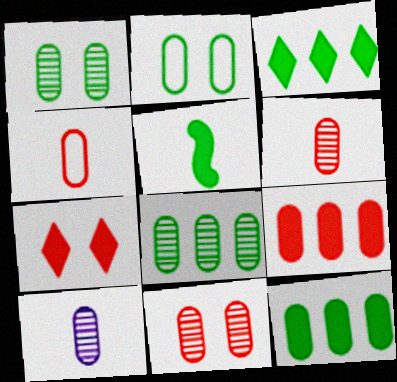[[2, 9, 10], 
[4, 9, 11], 
[8, 10, 11]]